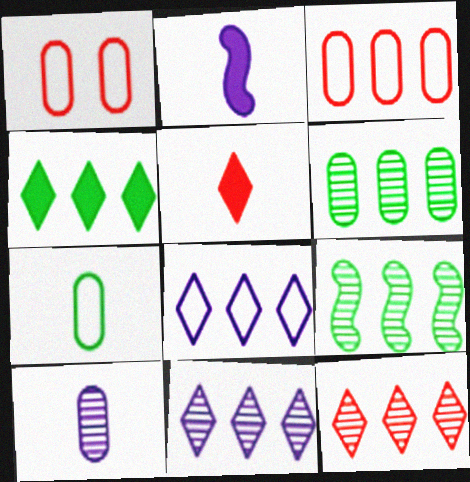[[4, 8, 12]]